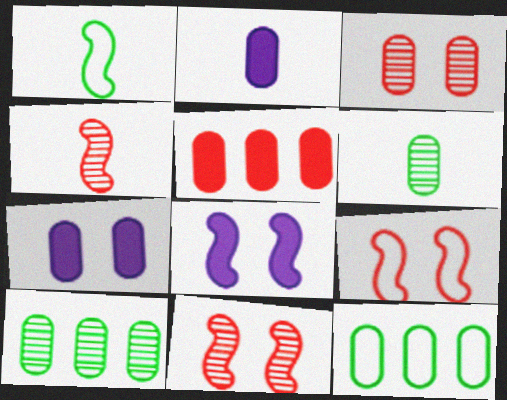[[2, 3, 12]]